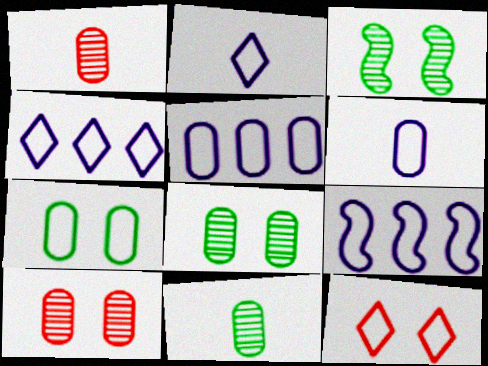[[4, 5, 9]]